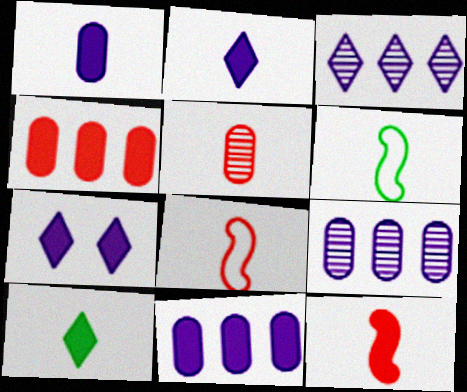[[1, 10, 12], 
[2, 5, 6]]